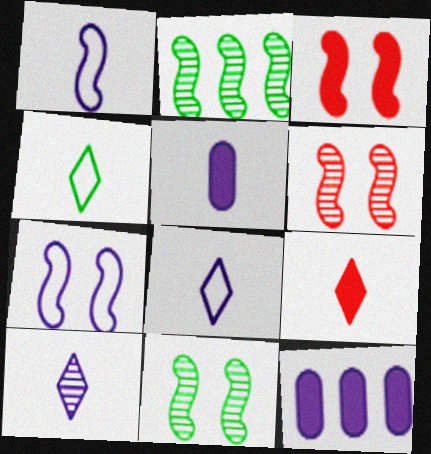[[1, 2, 3], 
[1, 5, 10], 
[3, 7, 11], 
[4, 6, 12], 
[4, 9, 10], 
[7, 10, 12]]